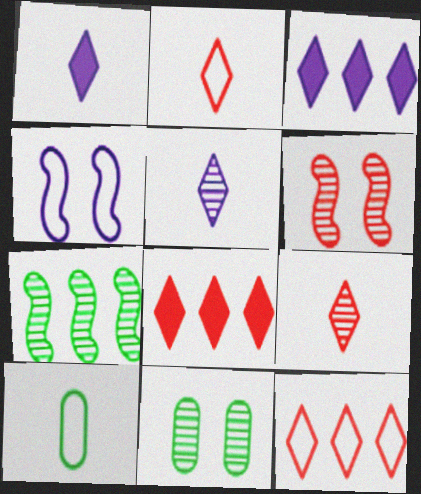[[3, 6, 10], 
[4, 10, 12]]